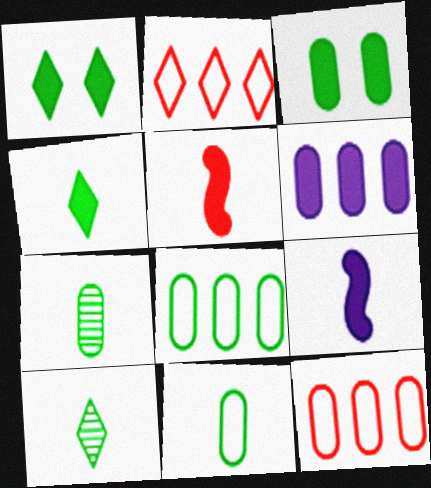[[1, 5, 6], 
[3, 7, 8]]